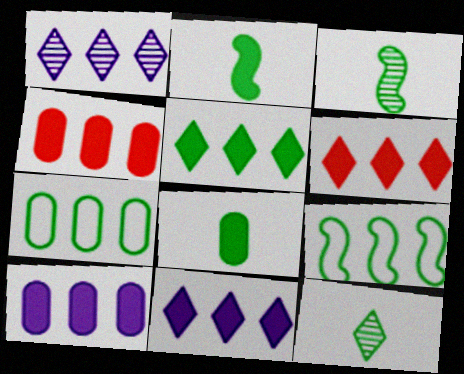[[1, 4, 9], 
[5, 6, 11]]